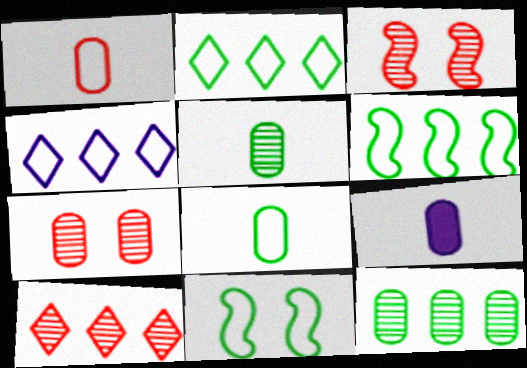[[1, 4, 11], 
[1, 5, 9], 
[2, 3, 9], 
[2, 8, 11], 
[9, 10, 11]]